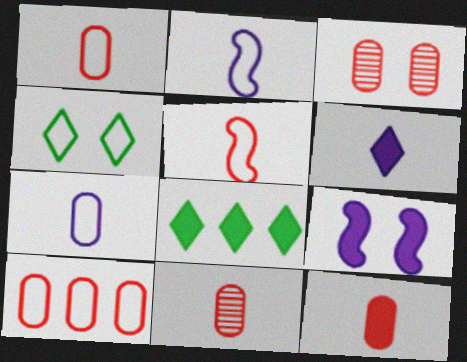[[1, 11, 12], 
[2, 3, 8], 
[2, 4, 10], 
[3, 4, 9], 
[3, 10, 12], 
[8, 9, 12]]